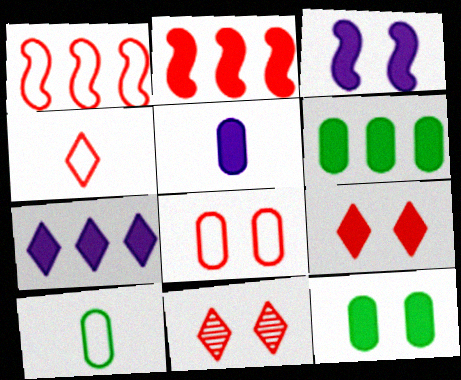[[1, 4, 8], 
[2, 6, 7], 
[3, 5, 7], 
[3, 9, 12]]